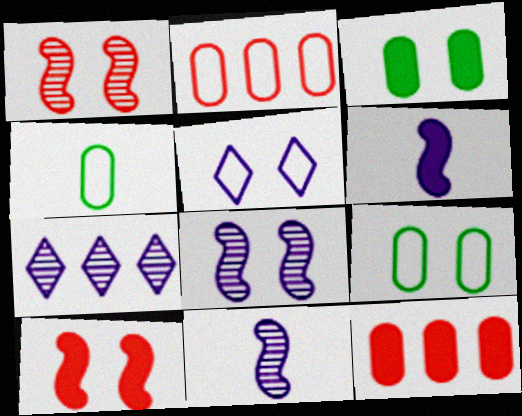[[1, 3, 5], 
[4, 7, 10]]